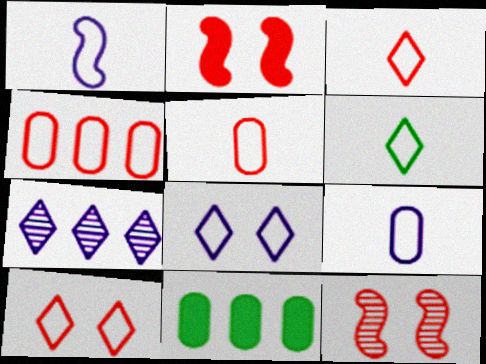[[1, 5, 6]]